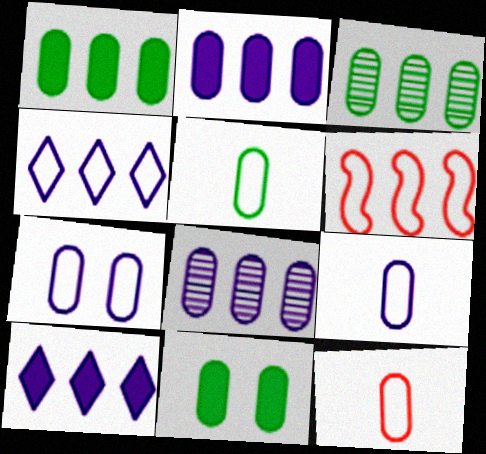[[3, 5, 11], 
[3, 6, 10], 
[5, 9, 12], 
[8, 11, 12]]